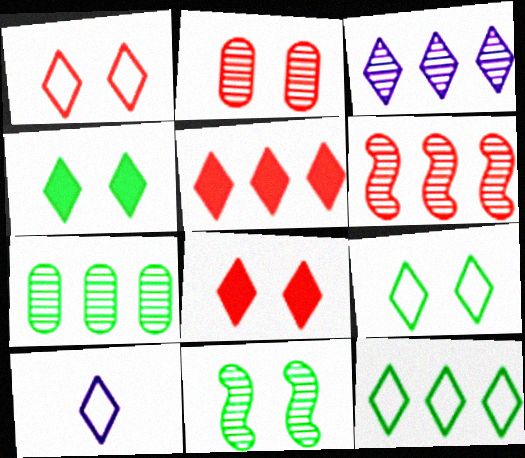[[1, 10, 12], 
[3, 5, 12], 
[3, 6, 7]]